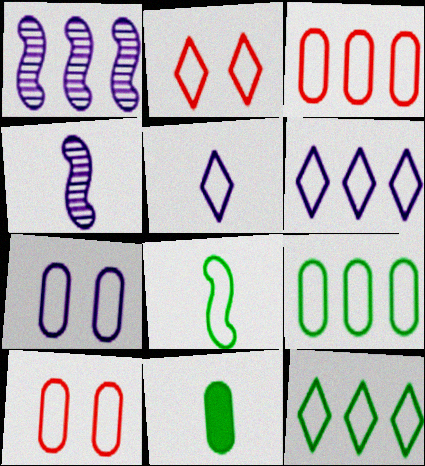[[1, 2, 11], 
[2, 5, 12], 
[6, 8, 10]]